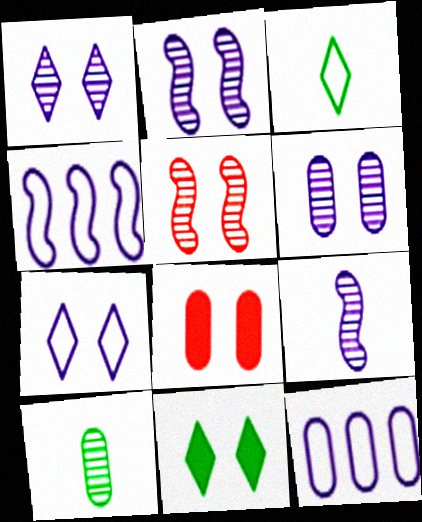[[1, 2, 6], 
[8, 10, 12]]